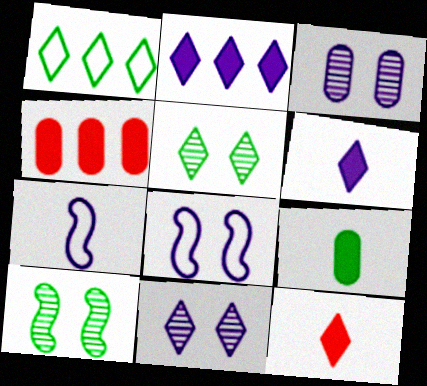[[1, 9, 10], 
[1, 11, 12], 
[2, 3, 7], 
[4, 5, 7]]